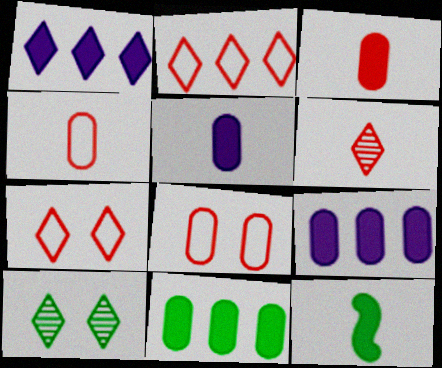[]